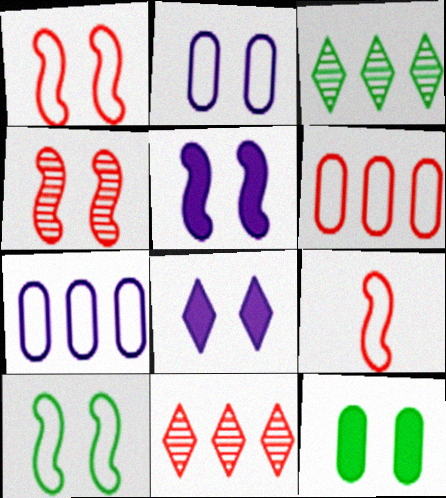[[4, 5, 10]]